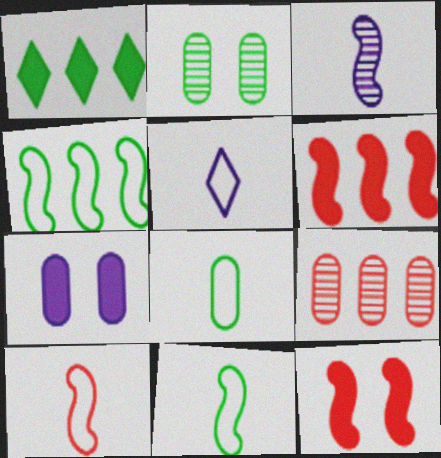[[1, 2, 11], 
[2, 5, 6], 
[3, 4, 12], 
[5, 8, 10], 
[7, 8, 9]]